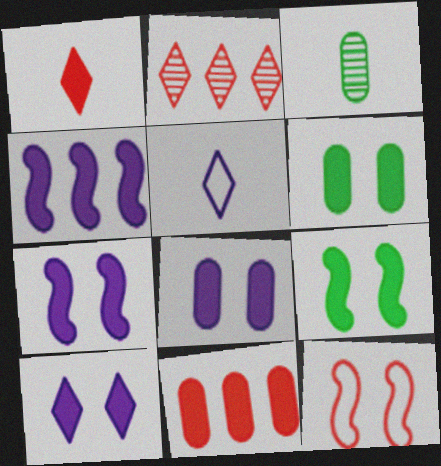[[1, 4, 6], 
[7, 8, 10]]